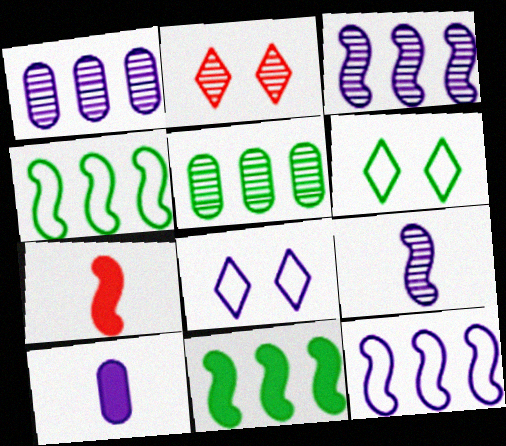[[1, 6, 7], 
[2, 4, 10], 
[2, 5, 9], 
[3, 8, 10], 
[5, 7, 8]]